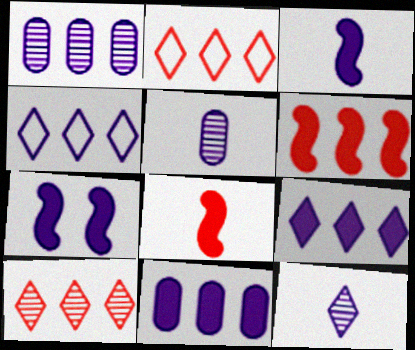[[4, 5, 7]]